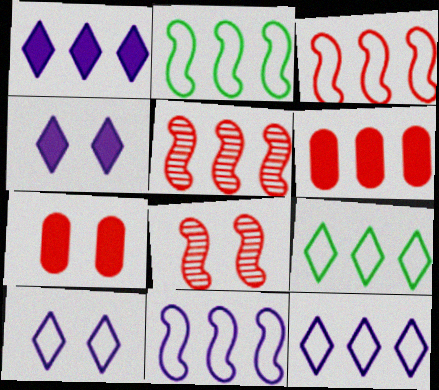[[2, 3, 11]]